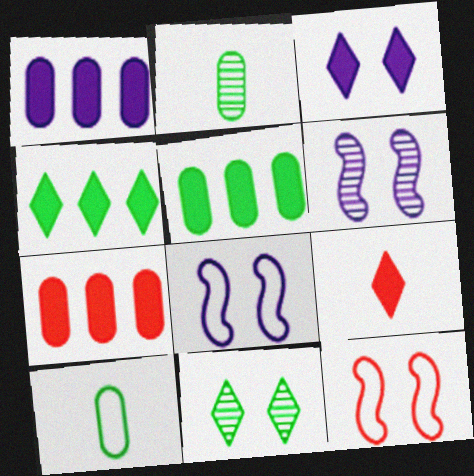[[1, 5, 7], 
[3, 4, 9]]